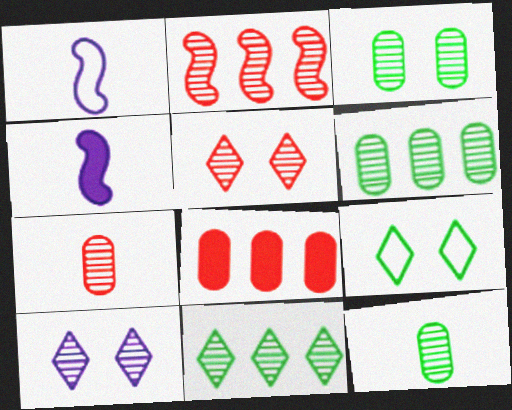[[2, 5, 7], 
[2, 10, 12], 
[3, 6, 12]]